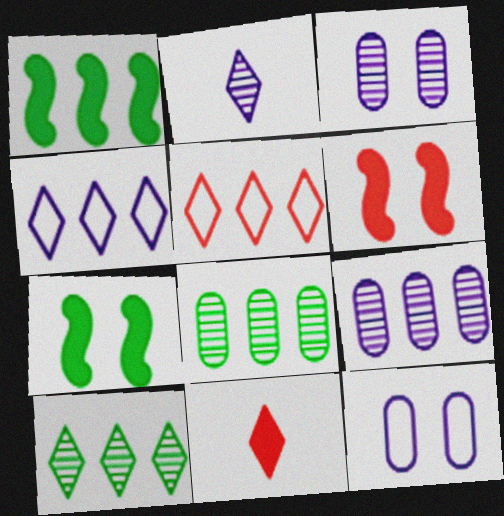[[1, 5, 9]]